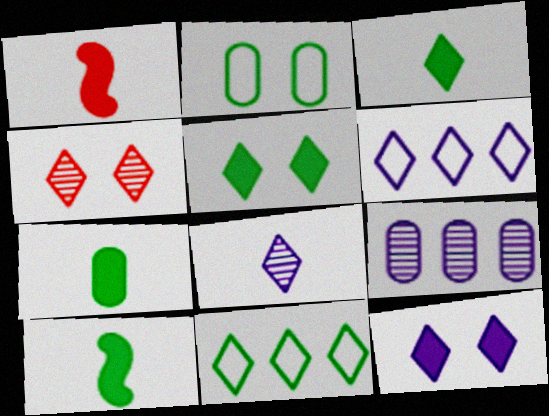[[3, 4, 6], 
[3, 7, 10], 
[6, 8, 12]]